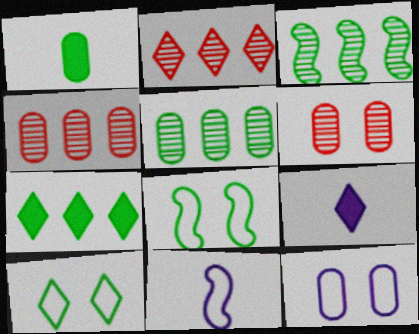[[1, 3, 10], 
[1, 4, 12], 
[2, 9, 10], 
[4, 8, 9], 
[6, 7, 11]]